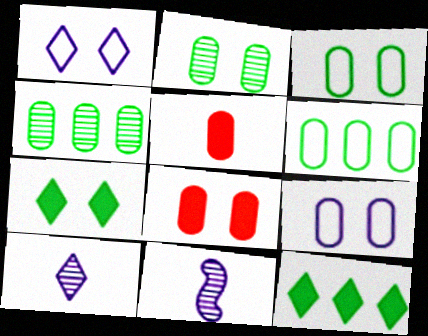[[2, 8, 9], 
[4, 5, 9]]